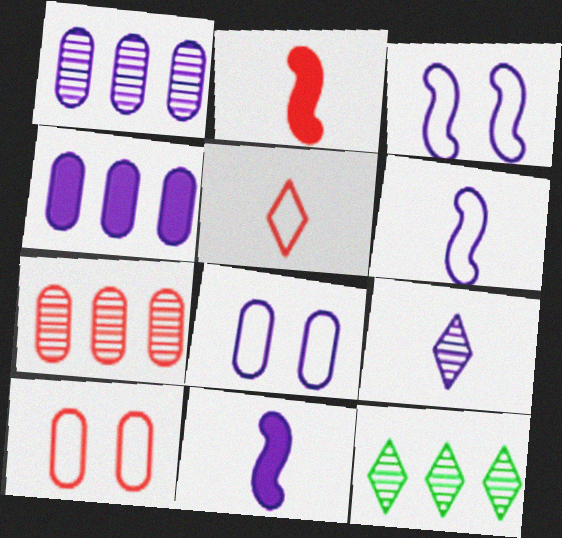[[2, 8, 12], 
[3, 4, 9], 
[10, 11, 12]]